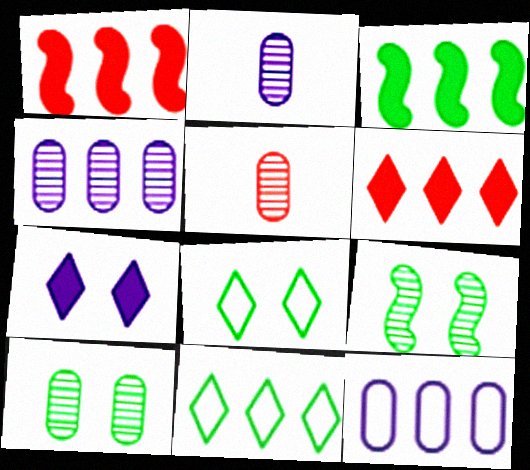[[1, 2, 8], 
[1, 4, 11], 
[4, 5, 10]]